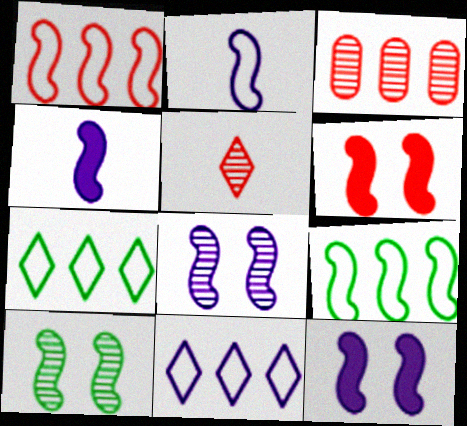[[1, 4, 10]]